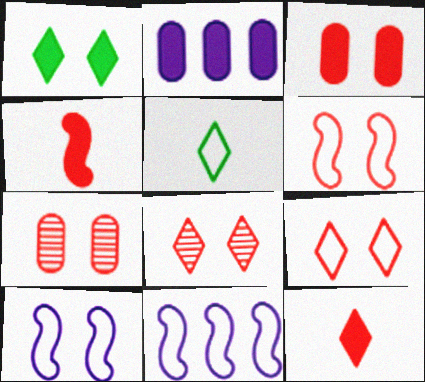[[1, 2, 4], 
[1, 7, 10], 
[3, 6, 8]]